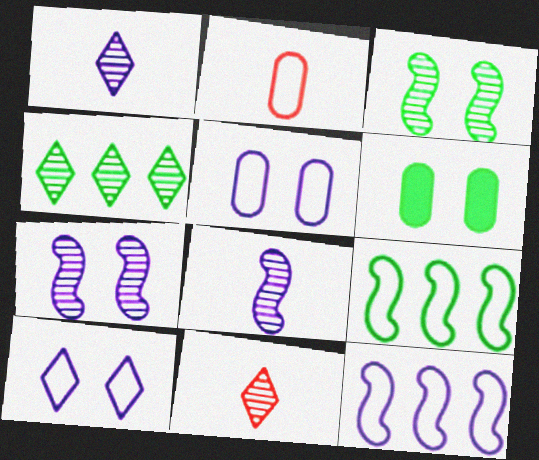[[2, 9, 10], 
[6, 11, 12]]